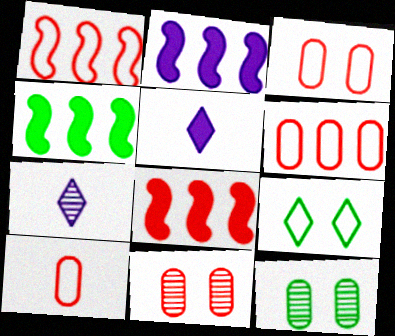[[1, 5, 12], 
[2, 4, 8], 
[3, 4, 7], 
[3, 6, 10]]